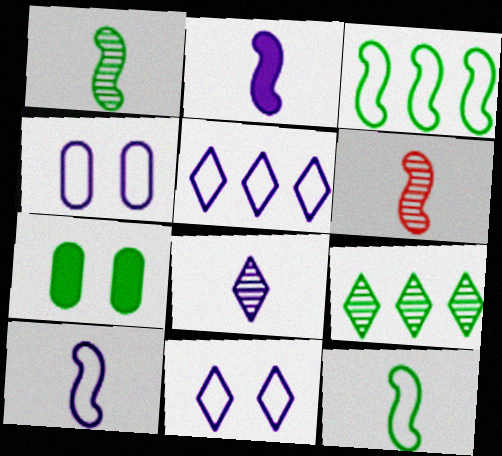[[2, 6, 12], 
[4, 5, 10], 
[5, 6, 7], 
[7, 9, 12]]